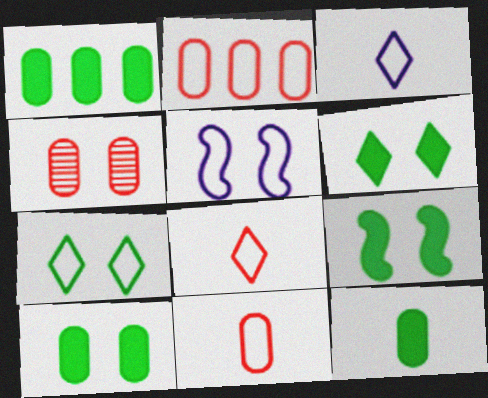[[1, 10, 12], 
[4, 5, 6], 
[6, 9, 10]]